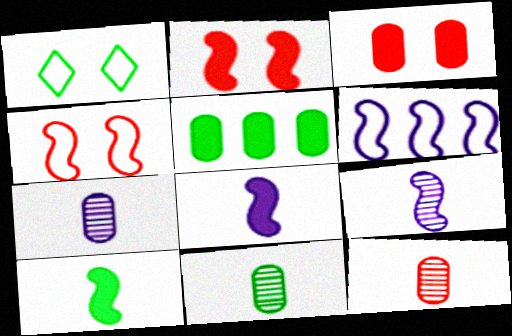[[7, 11, 12]]